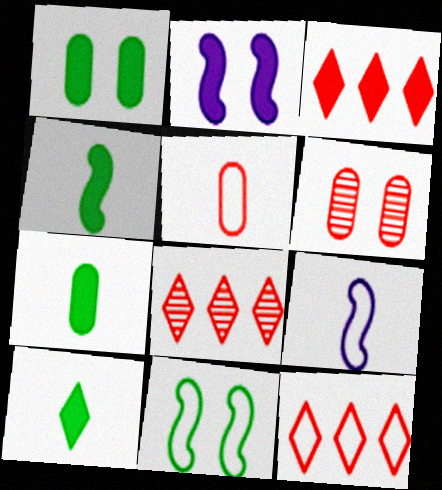[[1, 8, 9], 
[2, 3, 7], 
[3, 8, 12], 
[4, 7, 10]]